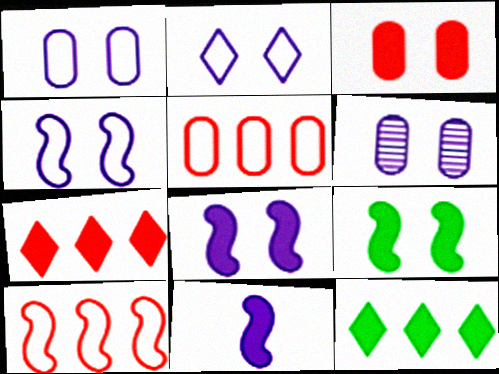[[1, 2, 4], 
[2, 6, 8], 
[3, 11, 12]]